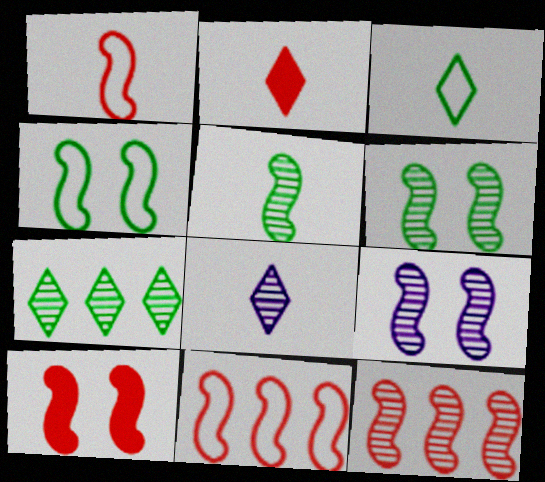[[1, 10, 12], 
[2, 3, 8], 
[4, 9, 10], 
[5, 9, 12]]